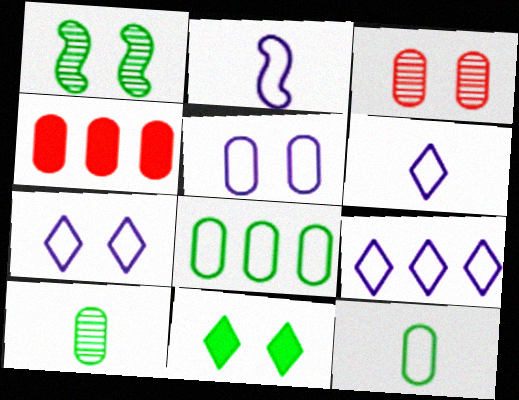[[1, 4, 6], 
[2, 5, 9], 
[4, 5, 10], 
[6, 7, 9]]